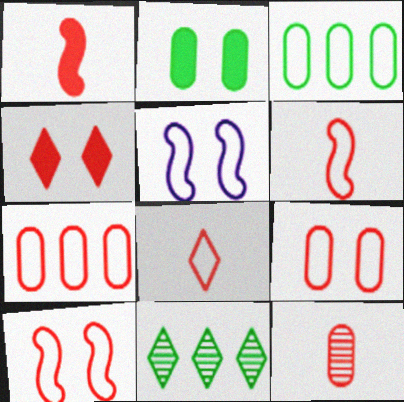[[1, 8, 12], 
[3, 5, 8], 
[7, 8, 10]]